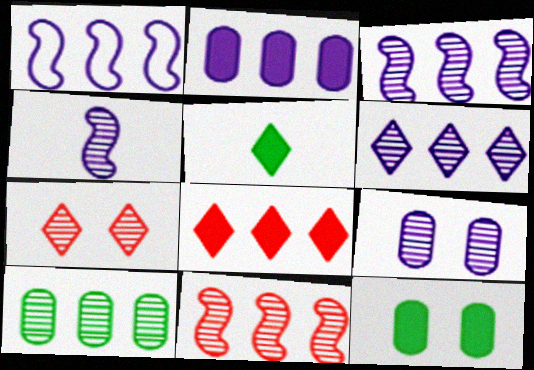[[1, 2, 6], 
[1, 8, 10], 
[4, 6, 9], 
[4, 7, 10], 
[6, 10, 11]]